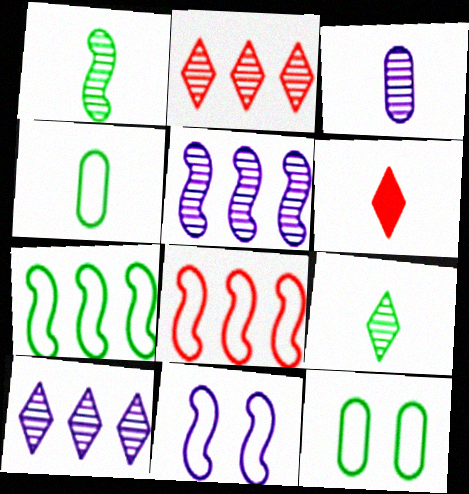[[5, 6, 12]]